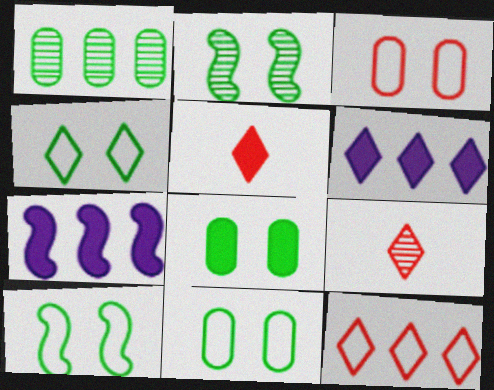[[1, 7, 12], 
[2, 4, 8], 
[4, 6, 9], 
[4, 10, 11], 
[5, 7, 8], 
[7, 9, 11]]